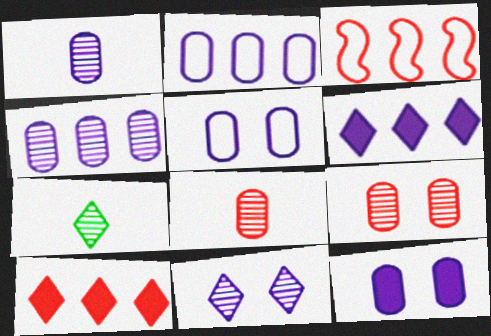[[1, 2, 12], 
[3, 7, 12]]